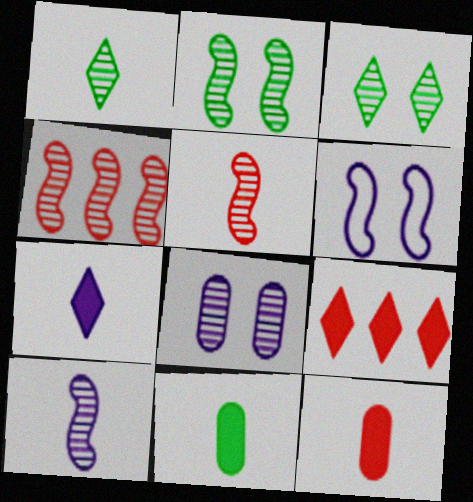[[1, 4, 8], 
[2, 4, 10]]